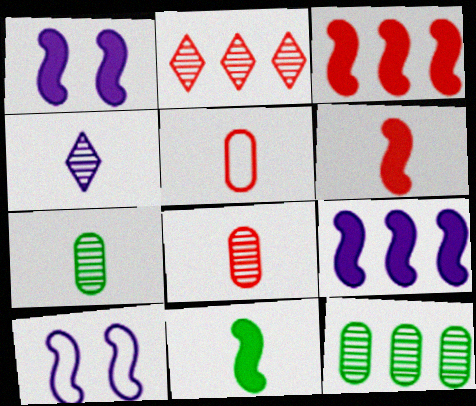[[1, 3, 11], 
[4, 5, 11]]